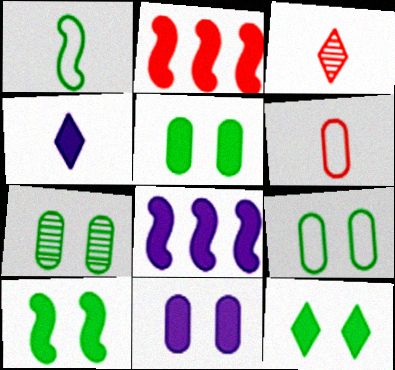[[2, 4, 5], 
[3, 8, 9], 
[4, 8, 11], 
[5, 7, 9], 
[5, 10, 12]]